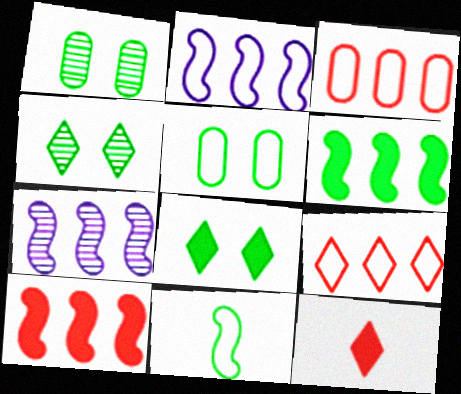[[1, 2, 12], 
[5, 7, 12]]